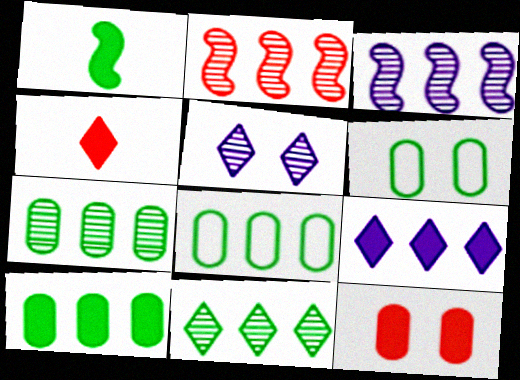[[1, 6, 11], 
[1, 9, 12], 
[2, 8, 9], 
[3, 4, 6], 
[7, 8, 10]]